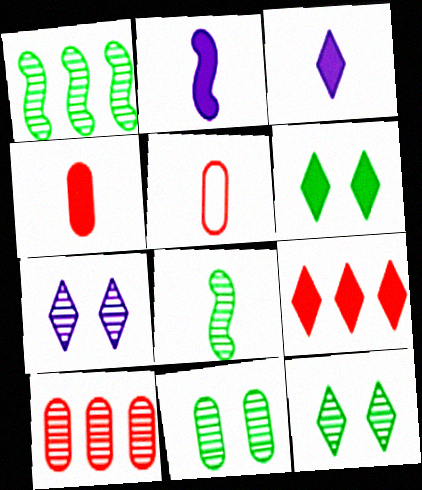[[3, 5, 8], 
[3, 6, 9], 
[7, 8, 10]]